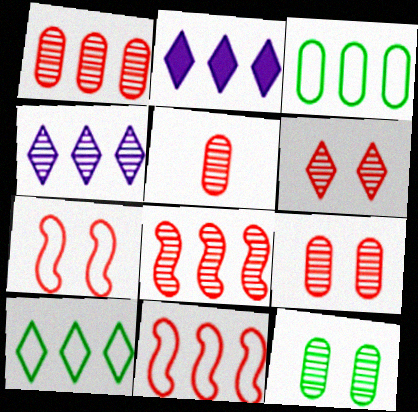[[1, 5, 9], 
[2, 3, 8], 
[5, 6, 8]]